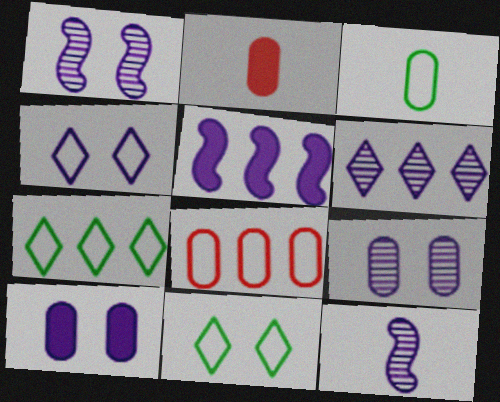[[1, 2, 7], 
[1, 4, 10], 
[6, 9, 12]]